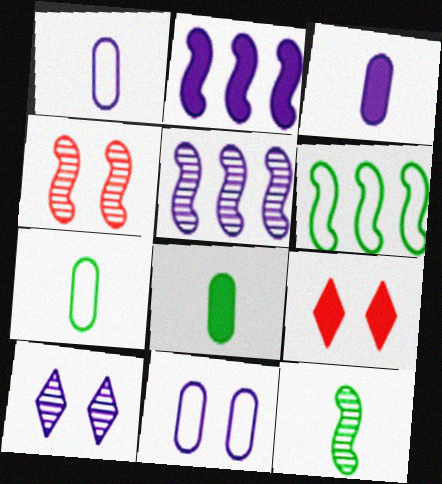[[1, 2, 10], 
[2, 8, 9], 
[4, 5, 12], 
[5, 7, 9]]